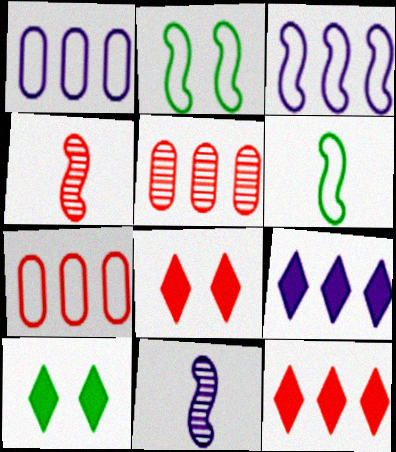[[1, 4, 10], 
[4, 7, 8], 
[7, 10, 11]]